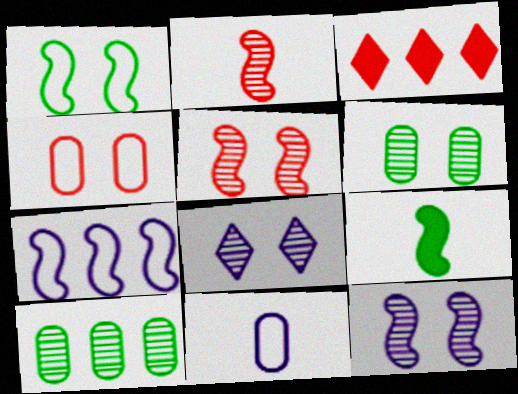[[2, 3, 4], 
[2, 8, 10], 
[3, 7, 10], 
[5, 6, 8], 
[5, 7, 9]]